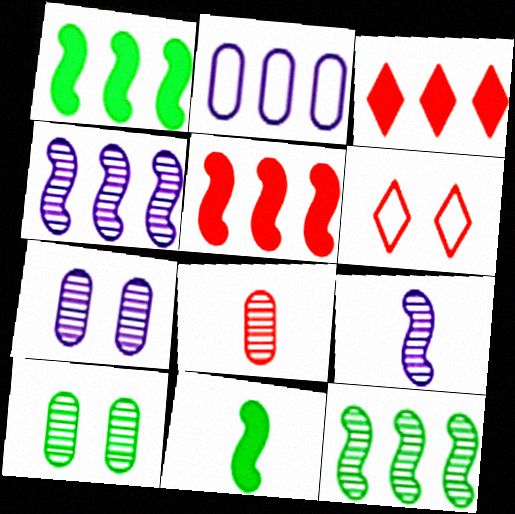[[2, 3, 12], 
[5, 6, 8]]